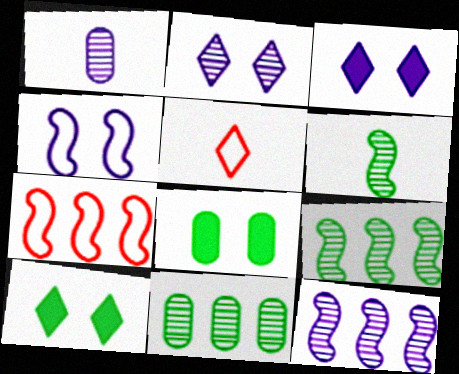[[1, 2, 12], 
[1, 7, 10], 
[5, 8, 12]]